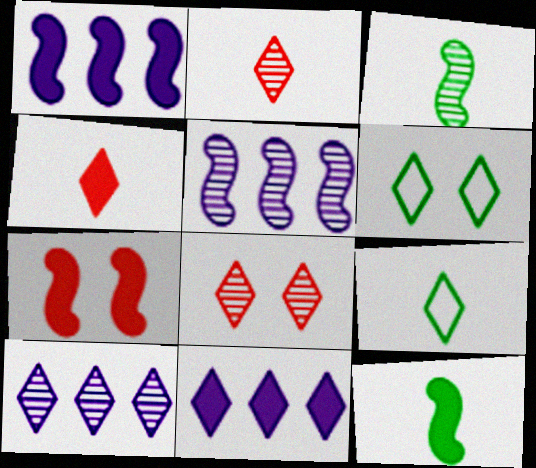[[1, 7, 12], 
[2, 6, 11], 
[4, 6, 10], 
[8, 9, 11]]